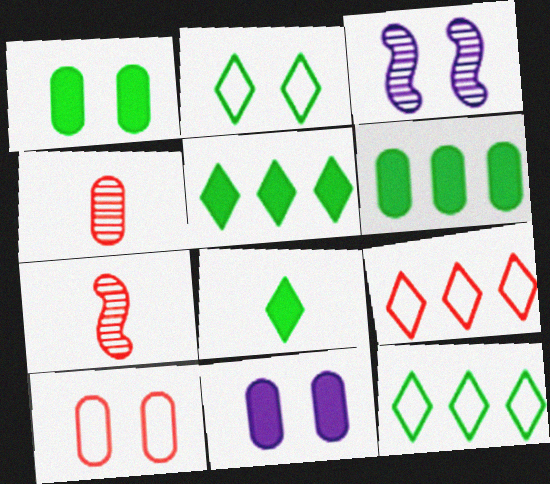[[7, 11, 12]]